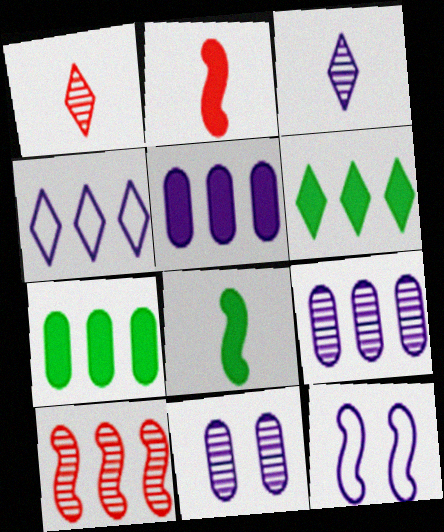[[1, 7, 12], 
[3, 5, 12], 
[4, 7, 10], 
[8, 10, 12]]